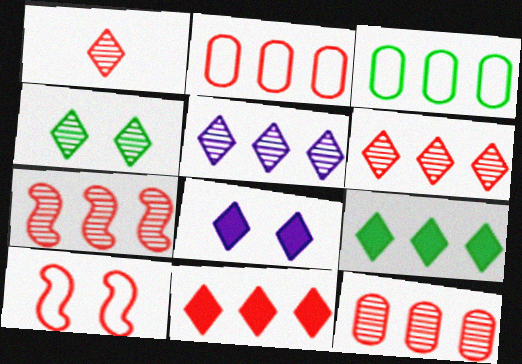[[1, 4, 5], 
[2, 7, 11], 
[6, 7, 12]]